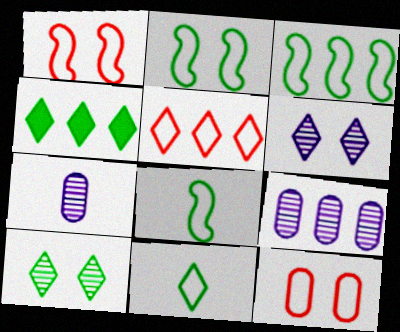[[1, 4, 7], 
[2, 3, 8], 
[4, 10, 11]]